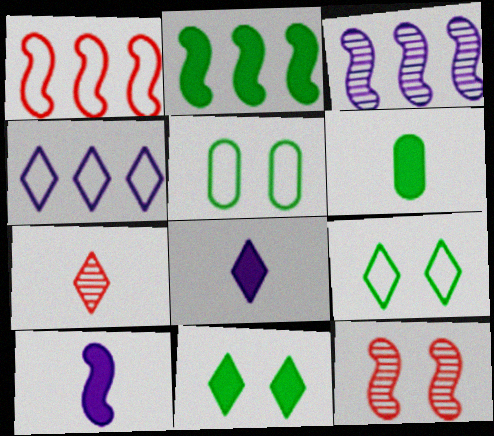[[1, 2, 3], 
[2, 6, 11], 
[4, 6, 12], 
[4, 7, 11]]